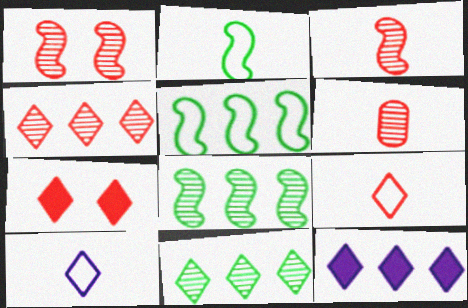[[1, 4, 6], 
[4, 7, 9], 
[7, 10, 11]]